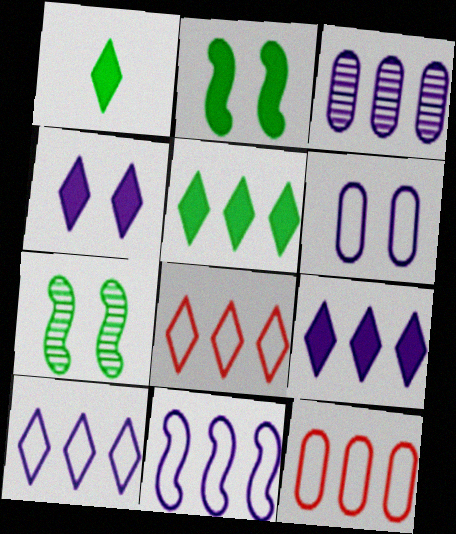[[3, 9, 11]]